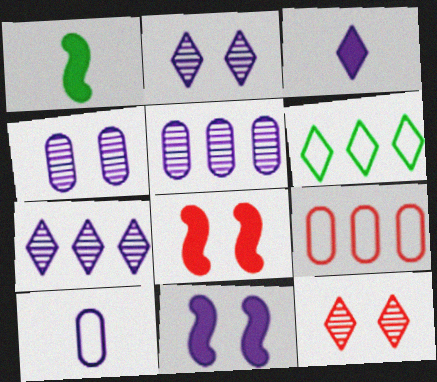[[1, 2, 9], 
[3, 6, 12], 
[7, 10, 11]]